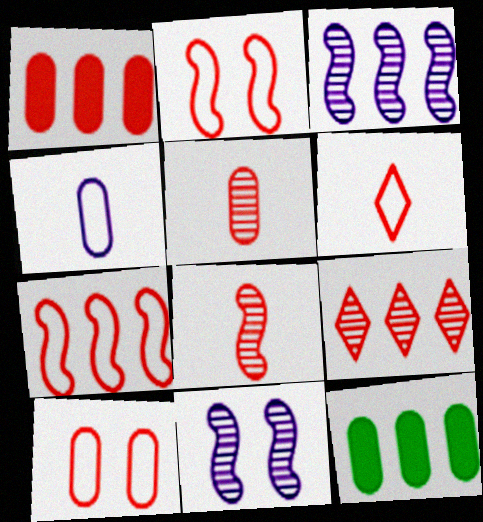[[1, 5, 10], 
[1, 7, 9], 
[6, 7, 10], 
[6, 11, 12]]